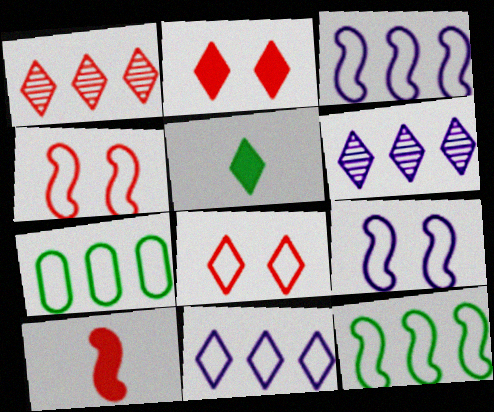[[5, 6, 8]]